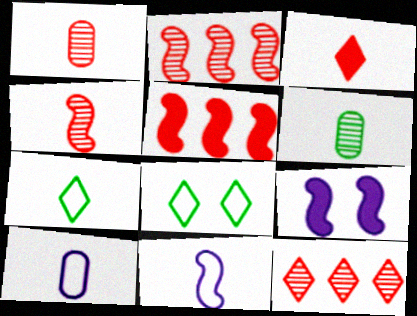[[3, 6, 11]]